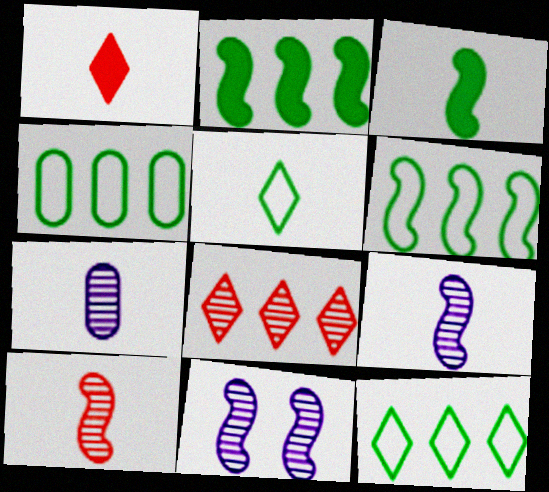[[1, 4, 11], 
[4, 6, 12]]